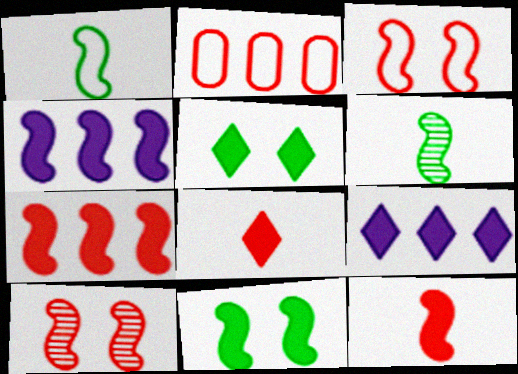[[1, 4, 10], 
[2, 8, 10], 
[3, 4, 6], 
[4, 11, 12], 
[5, 8, 9]]